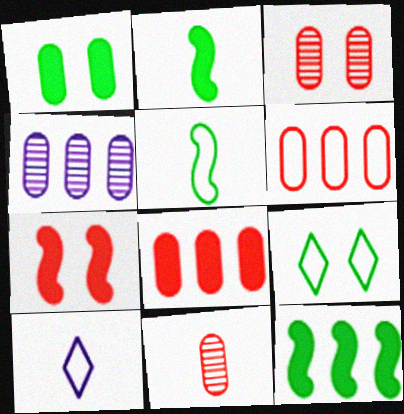[[2, 10, 11], 
[3, 10, 12]]